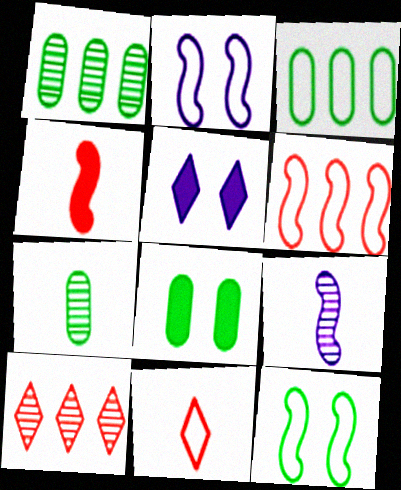[[2, 3, 11], 
[3, 7, 8], 
[5, 6, 7]]